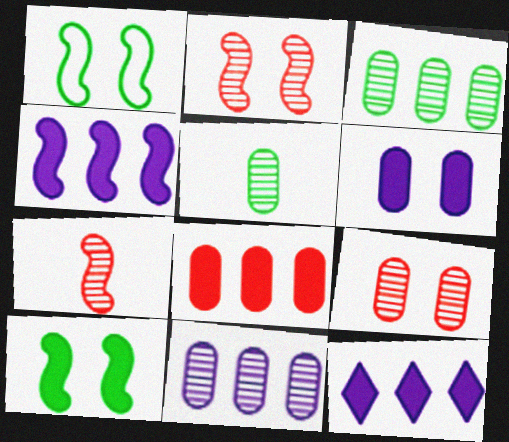[[1, 4, 7], 
[5, 9, 11]]